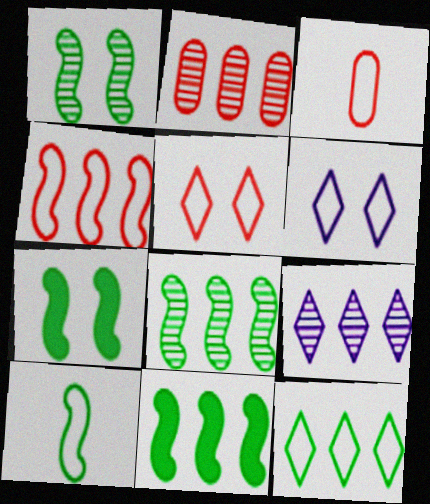[[1, 10, 11], 
[2, 8, 9], 
[3, 4, 5], 
[3, 7, 9], 
[7, 8, 10]]